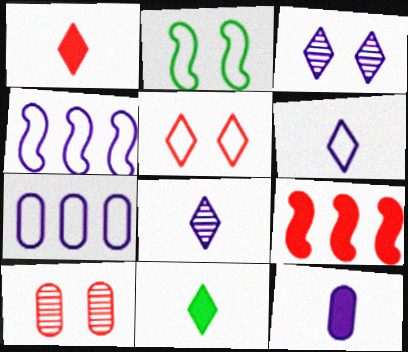[[3, 4, 12], 
[4, 10, 11]]